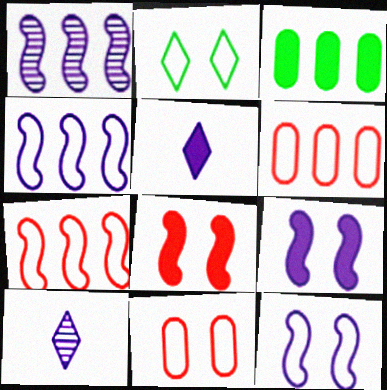[[2, 11, 12], 
[3, 5, 8]]